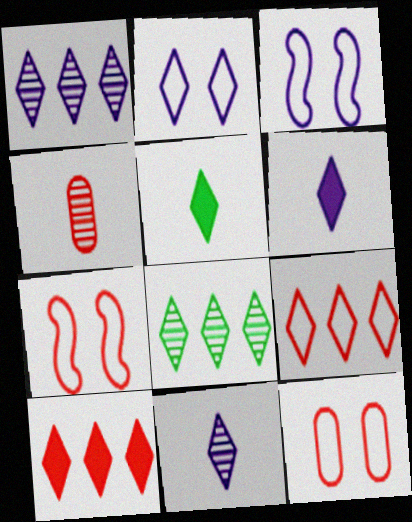[[1, 2, 6], 
[4, 7, 10]]